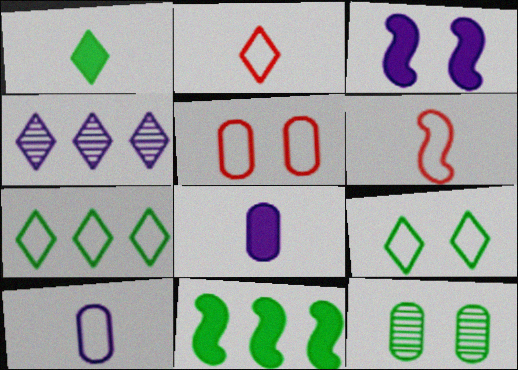[[3, 4, 10]]